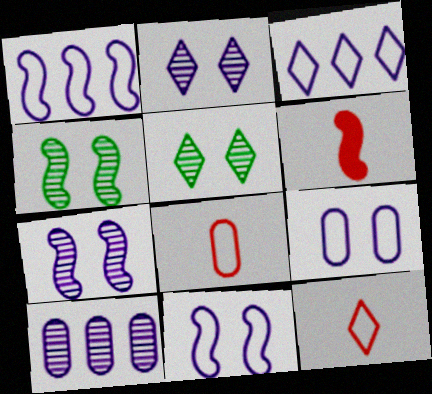[[1, 4, 6]]